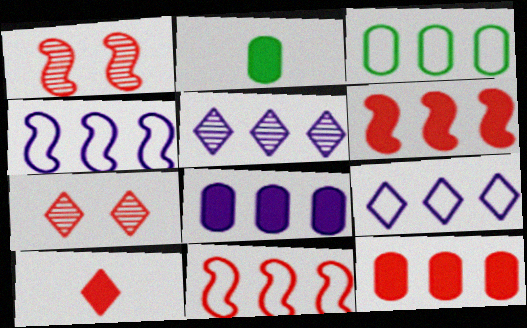[[1, 2, 9], 
[2, 4, 7], 
[3, 5, 6], 
[3, 9, 11], 
[4, 5, 8]]